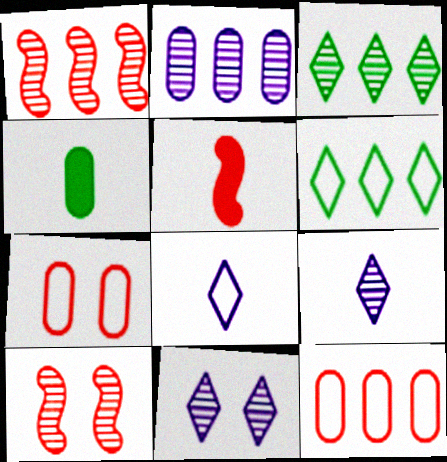[[1, 2, 3], 
[2, 4, 7]]